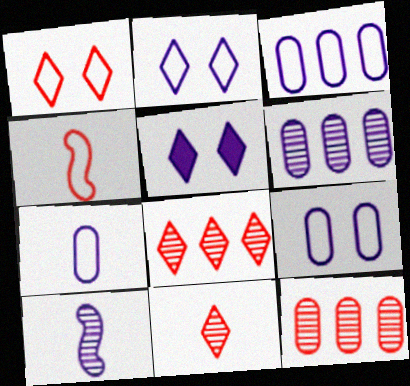[[3, 5, 10], 
[3, 7, 9]]